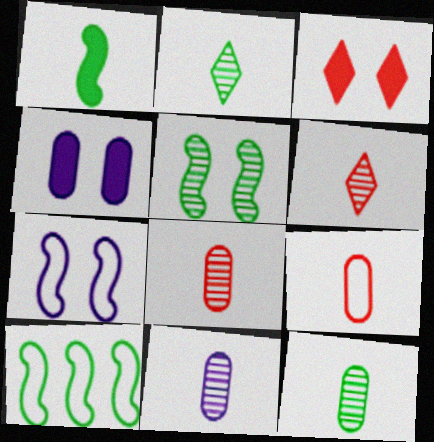[[1, 5, 10], 
[3, 10, 11], 
[4, 6, 10], 
[8, 11, 12]]